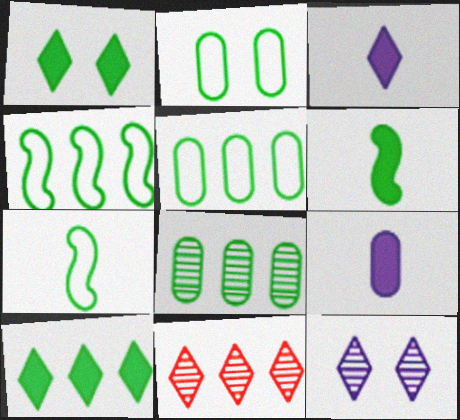[[1, 7, 8], 
[4, 8, 10]]